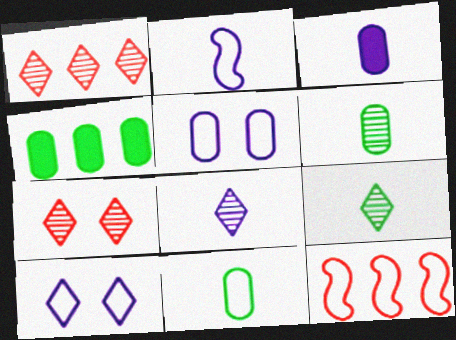[[2, 3, 8], 
[2, 4, 7], 
[10, 11, 12]]